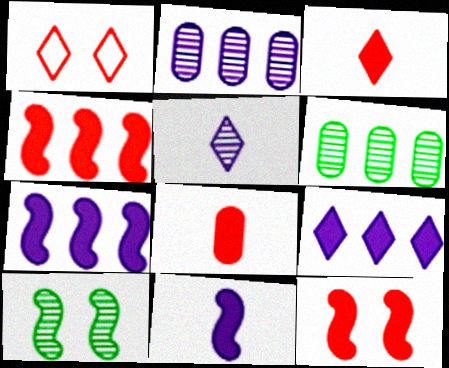[[1, 6, 11]]